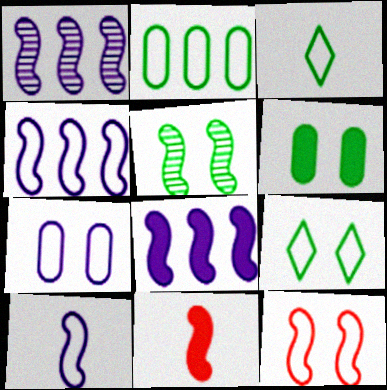[[1, 4, 8], 
[4, 5, 11], 
[5, 6, 9], 
[7, 9, 12]]